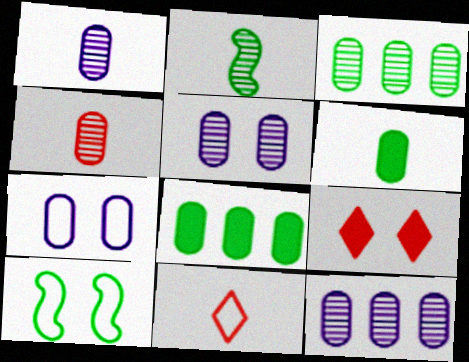[[1, 5, 12], 
[3, 4, 5], 
[4, 7, 8], 
[5, 9, 10]]